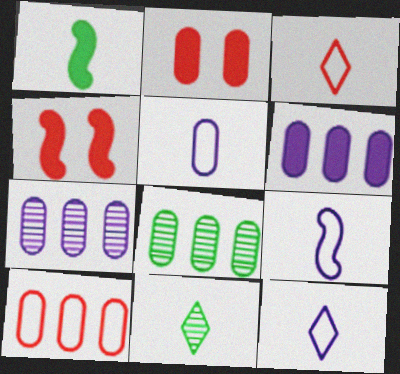[[2, 5, 8], 
[4, 8, 12], 
[5, 9, 12], 
[6, 8, 10]]